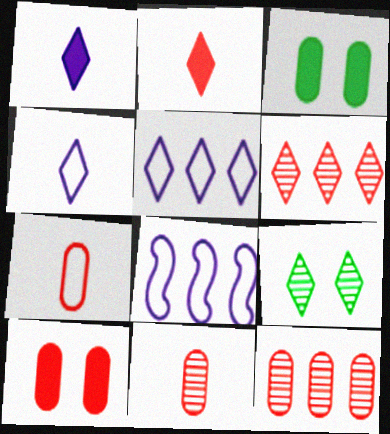[[2, 5, 9], 
[7, 10, 12]]